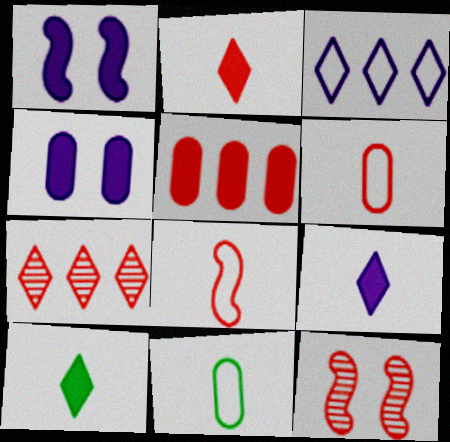[[1, 5, 10], 
[1, 7, 11], 
[2, 9, 10]]